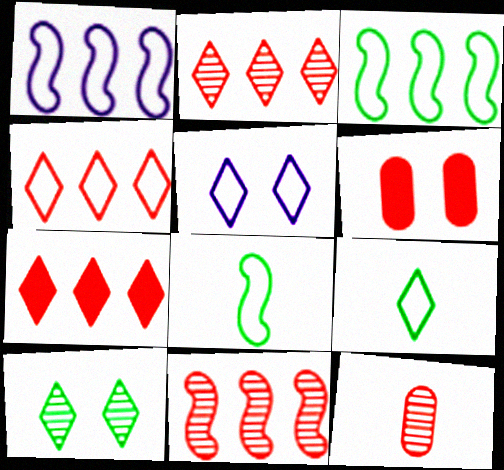[[2, 4, 7], 
[4, 5, 9]]